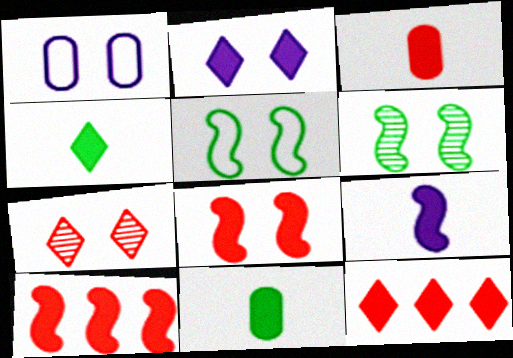[[2, 4, 12], 
[2, 10, 11], 
[3, 4, 9], 
[3, 8, 12]]